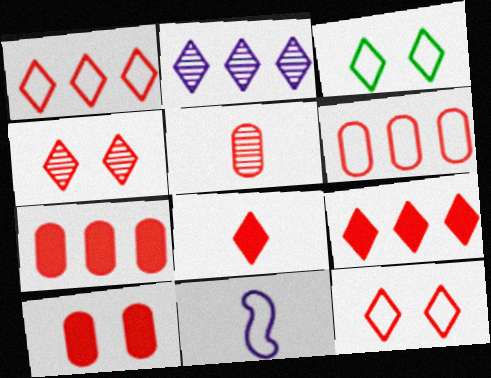[[1, 4, 8], 
[2, 3, 8], 
[3, 6, 11], 
[5, 6, 10]]